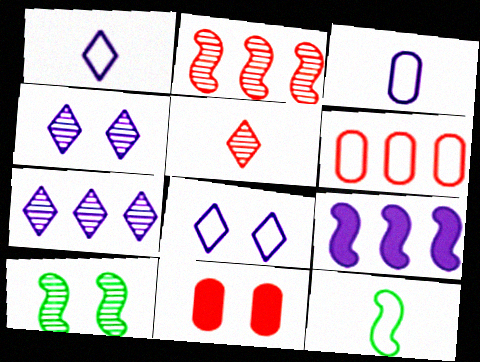[[3, 4, 9], 
[6, 8, 12], 
[7, 11, 12], 
[8, 10, 11]]